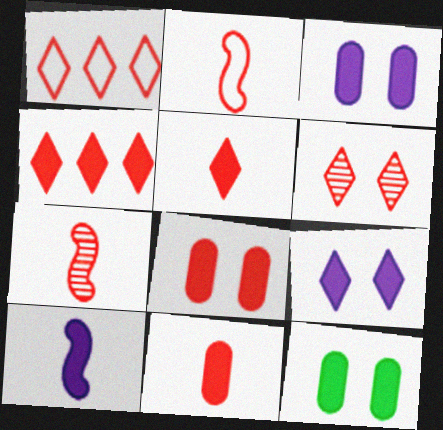[[1, 5, 6], 
[1, 7, 8], 
[3, 8, 12], 
[4, 10, 12]]